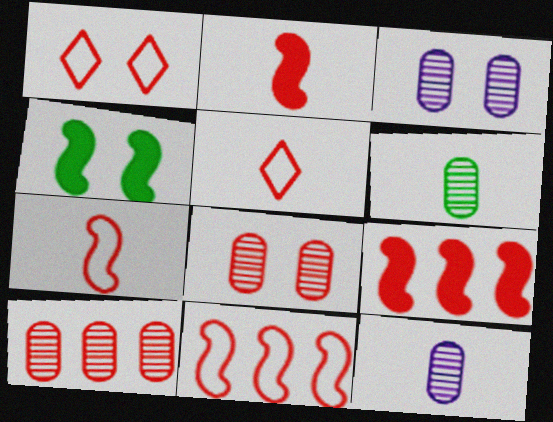[[1, 2, 10], 
[1, 3, 4], 
[3, 6, 10], 
[5, 8, 9]]